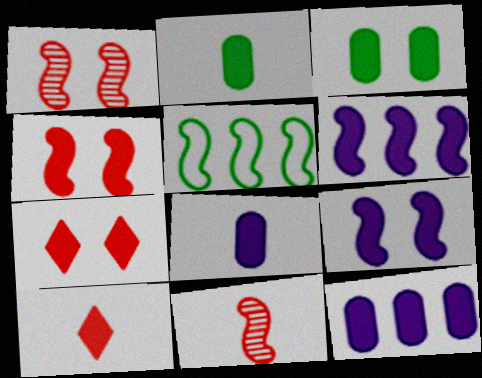[[2, 6, 7], 
[3, 6, 10], 
[3, 7, 9], 
[5, 9, 11]]